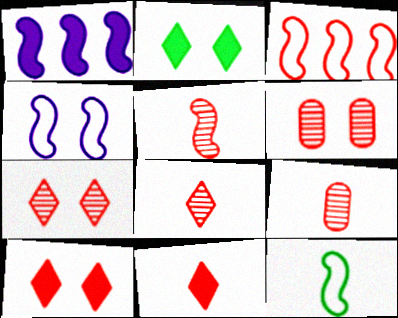[[2, 4, 6], 
[3, 4, 12], 
[3, 6, 11], 
[3, 9, 10], 
[5, 8, 9]]